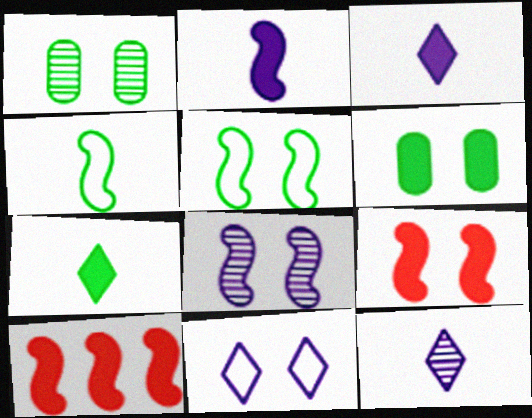[[1, 9, 11], 
[3, 6, 10], 
[4, 8, 10], 
[5, 8, 9]]